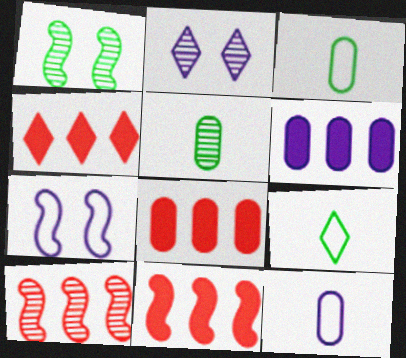[[1, 4, 12], 
[2, 3, 11], 
[2, 4, 9], 
[2, 5, 10], 
[4, 5, 7], 
[4, 8, 11]]